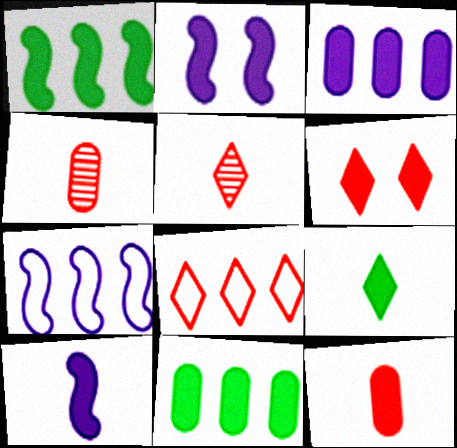[[5, 6, 8], 
[6, 10, 11], 
[9, 10, 12]]